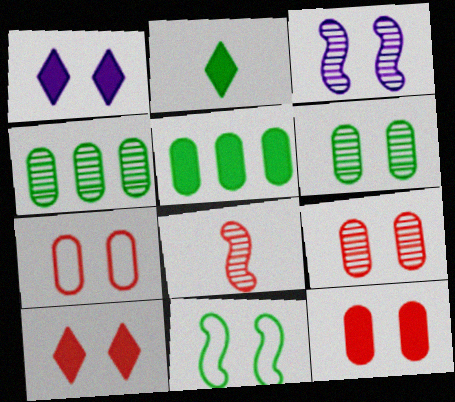[[1, 9, 11], 
[2, 4, 11], 
[7, 9, 12]]